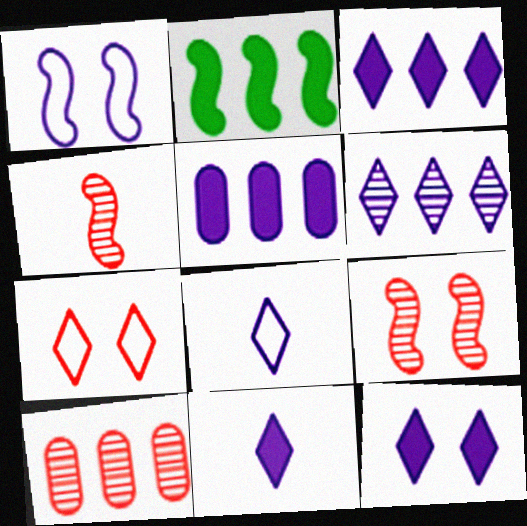[[1, 2, 4], 
[3, 11, 12], 
[6, 8, 12]]